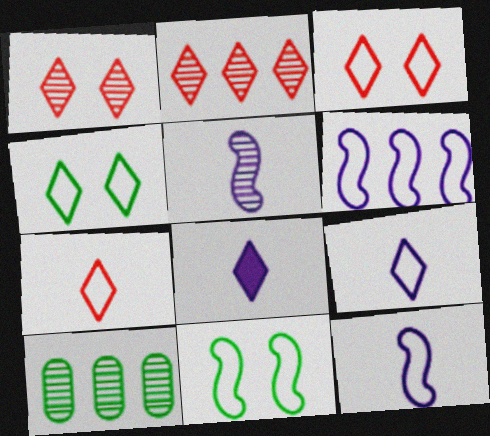[[1, 5, 10], 
[2, 4, 8]]